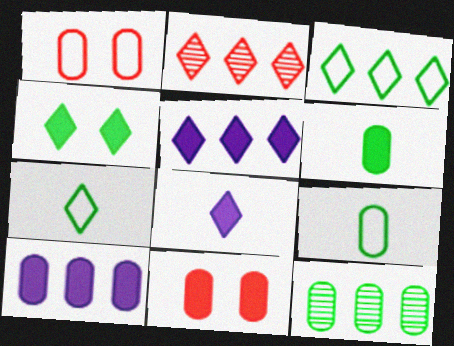[[2, 3, 5], 
[6, 10, 11]]